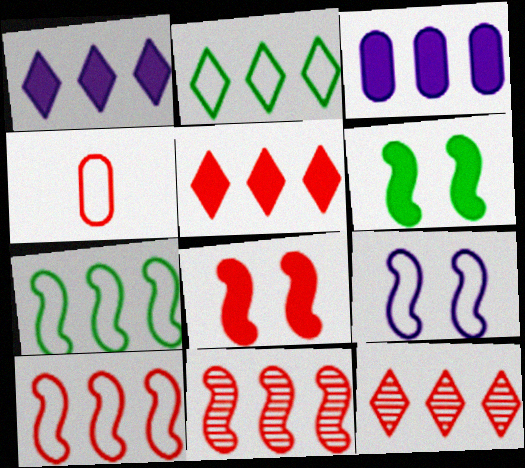[[1, 2, 12], 
[2, 3, 11], 
[2, 4, 9], 
[3, 7, 12], 
[4, 8, 12]]